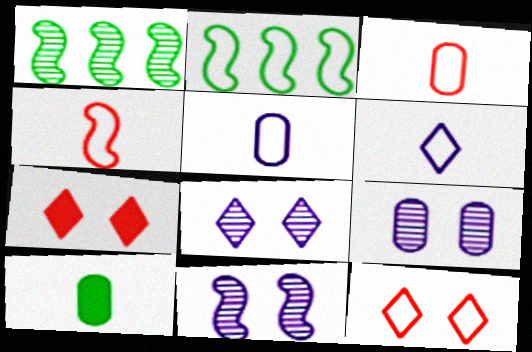[[1, 5, 7], 
[2, 5, 12], 
[8, 9, 11]]